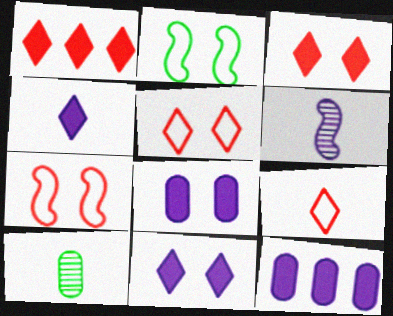[]